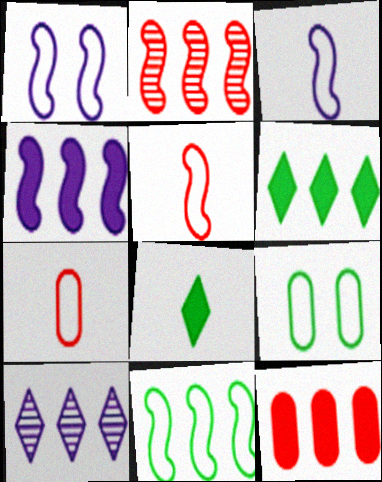[[1, 5, 11], 
[2, 4, 11], 
[4, 6, 12], 
[10, 11, 12]]